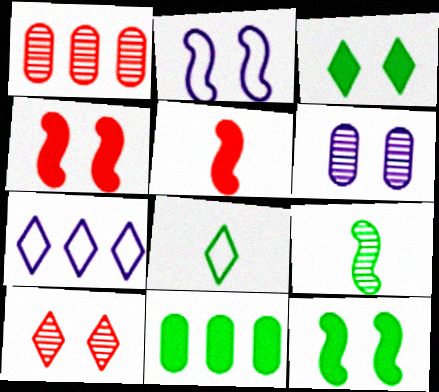[]